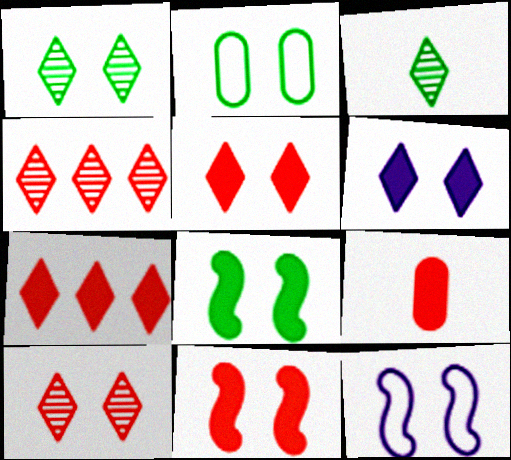[[1, 2, 8], 
[7, 9, 11]]